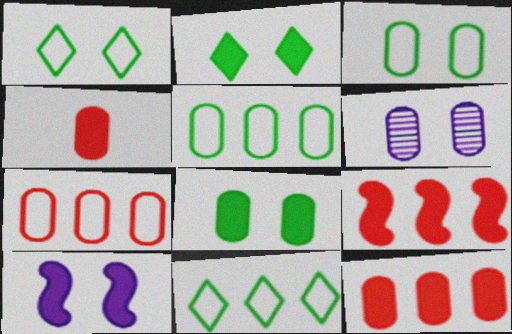[[4, 5, 6]]